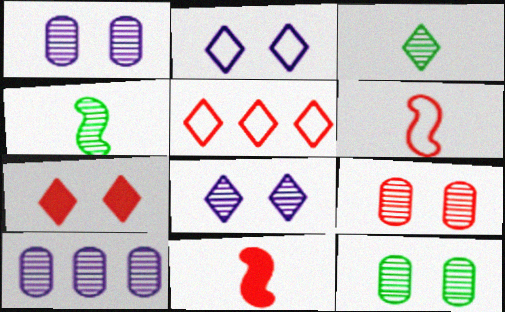[[1, 9, 12], 
[5, 9, 11]]